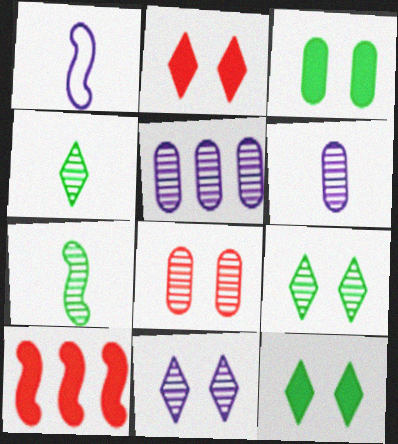[]